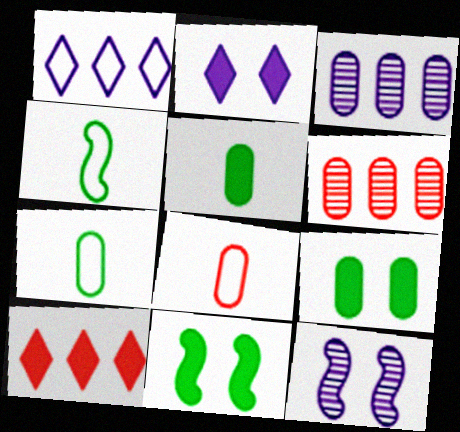[[2, 4, 6], 
[3, 8, 9], 
[7, 10, 12]]